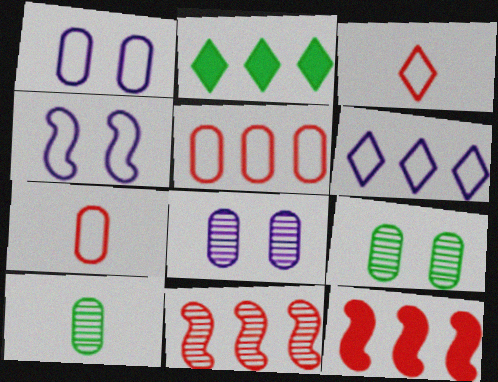[]